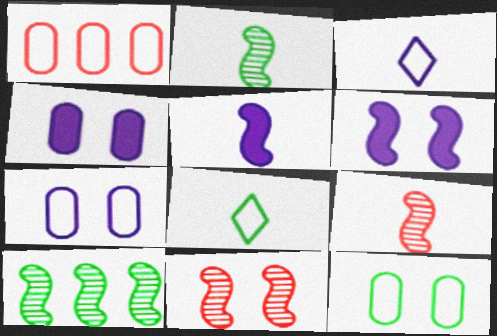[]